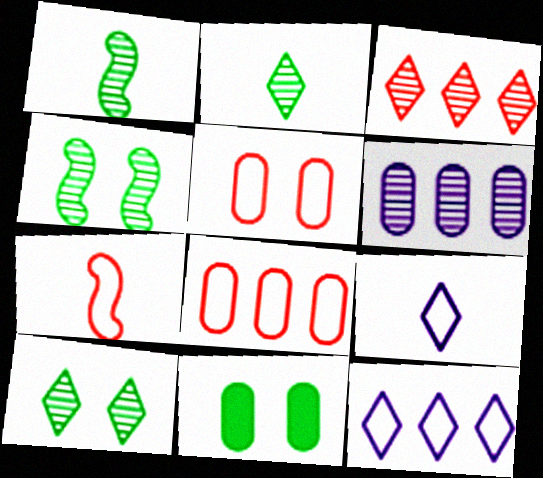[]